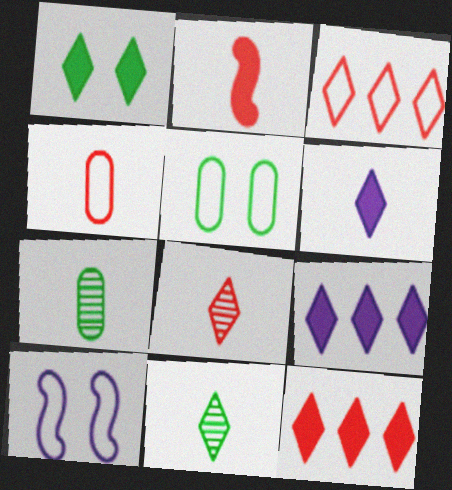[[1, 6, 12], 
[2, 4, 8], 
[7, 10, 12]]